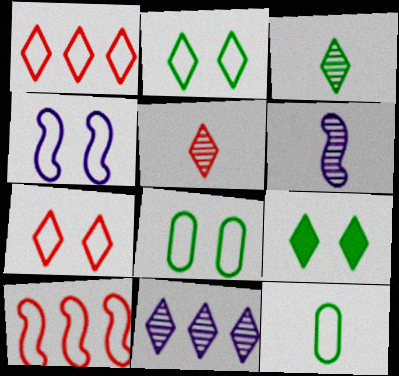[[1, 4, 12], 
[4, 7, 8]]